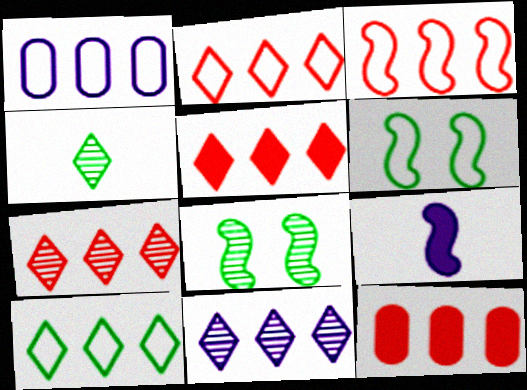[[1, 3, 10], 
[2, 5, 7], 
[3, 7, 12], 
[3, 8, 9], 
[5, 10, 11]]